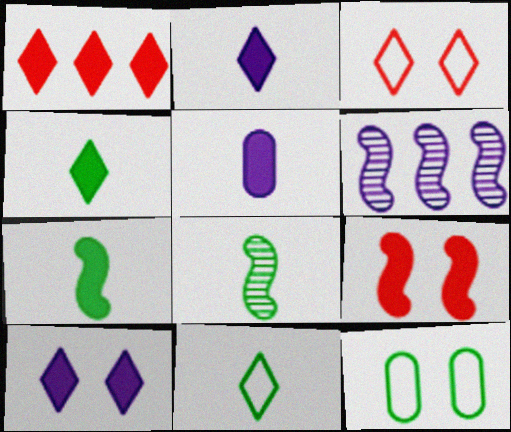[[1, 4, 10]]